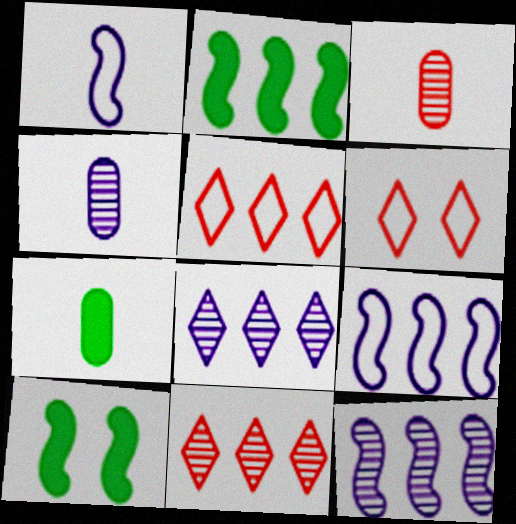[[2, 4, 6], 
[4, 5, 10], 
[6, 7, 12]]